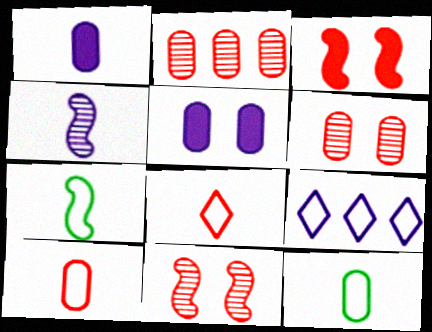[[2, 3, 8], 
[2, 5, 12], 
[4, 5, 9]]